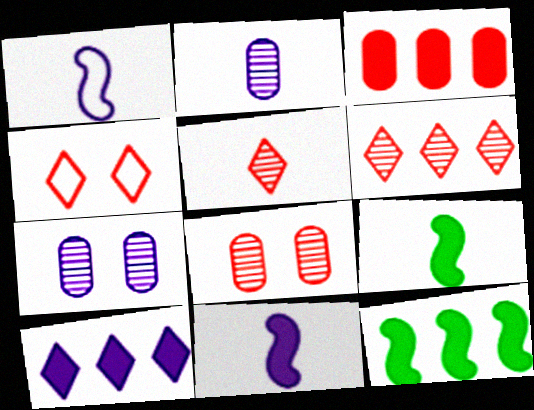[[1, 7, 10], 
[2, 4, 12], 
[3, 10, 12]]